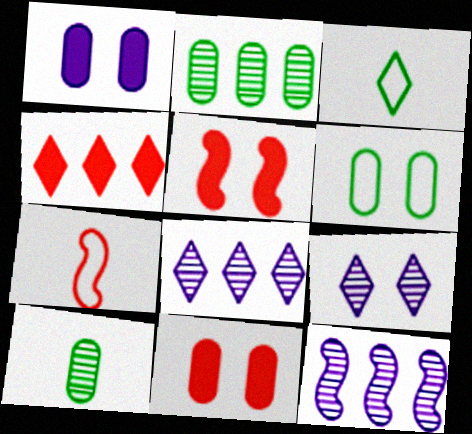[[3, 4, 9], 
[3, 11, 12], 
[5, 6, 9]]